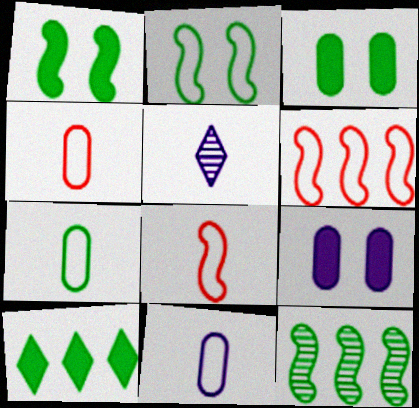[[3, 5, 6], 
[4, 7, 11]]